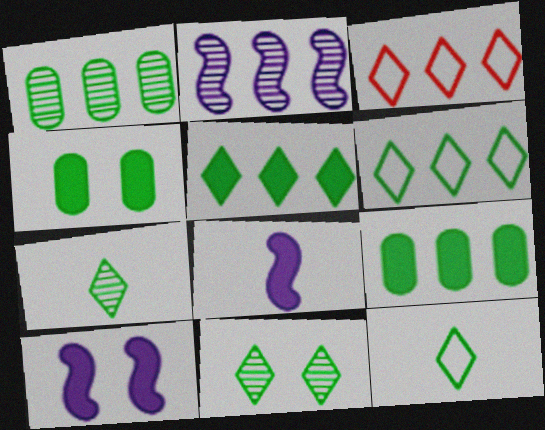[[2, 3, 9], 
[5, 11, 12]]